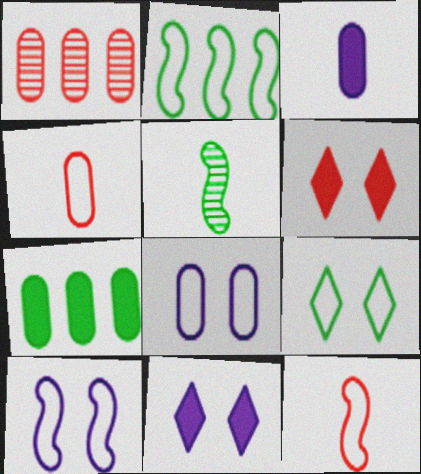[[1, 6, 12], 
[2, 10, 12], 
[5, 7, 9]]